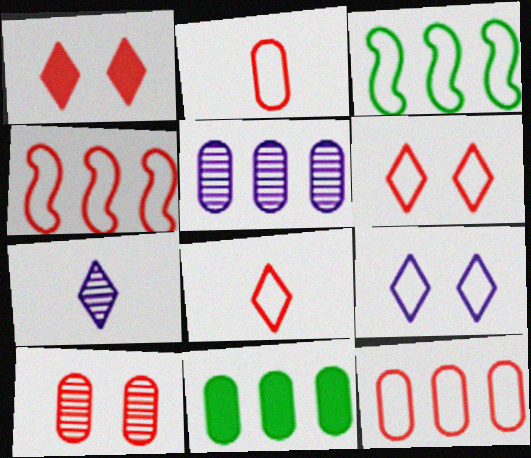[[2, 3, 9], 
[2, 4, 6], 
[5, 11, 12]]